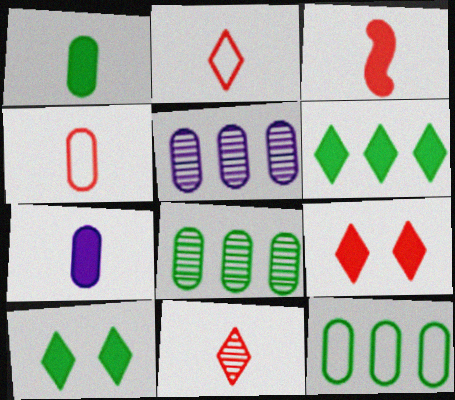[[3, 4, 11]]